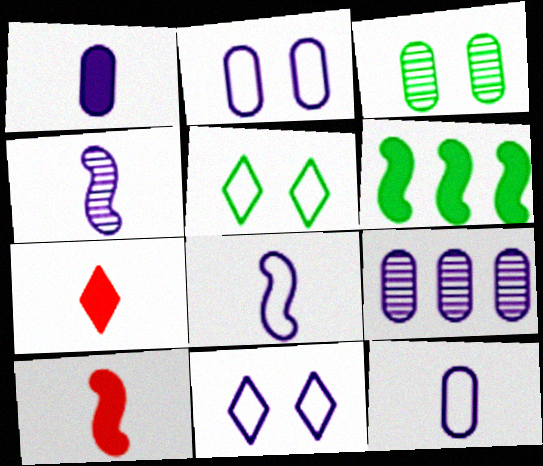[[1, 2, 9], 
[5, 9, 10]]